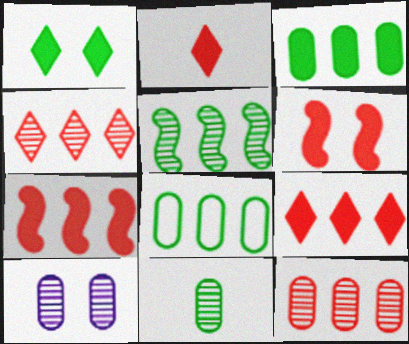[[10, 11, 12]]